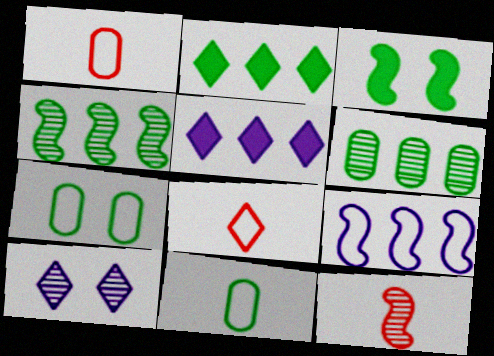[[2, 8, 10], 
[3, 9, 12], 
[5, 7, 12], 
[6, 10, 12], 
[7, 8, 9]]